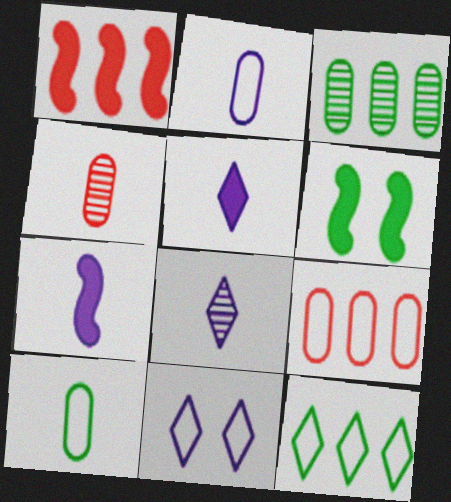[[1, 6, 7], 
[2, 7, 8], 
[6, 8, 9]]